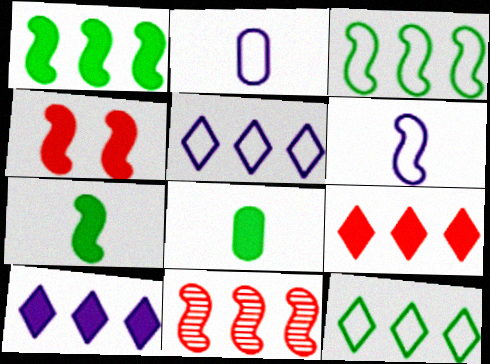[[4, 8, 10]]